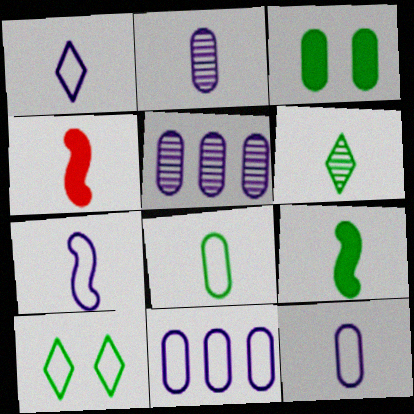[[1, 7, 12], 
[4, 5, 10], 
[4, 6, 12], 
[6, 8, 9]]